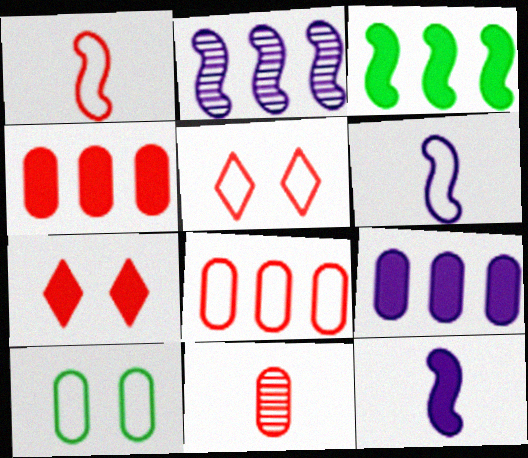[[1, 5, 8], 
[9, 10, 11]]